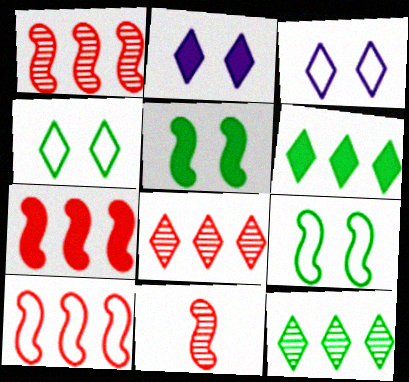[[1, 7, 10]]